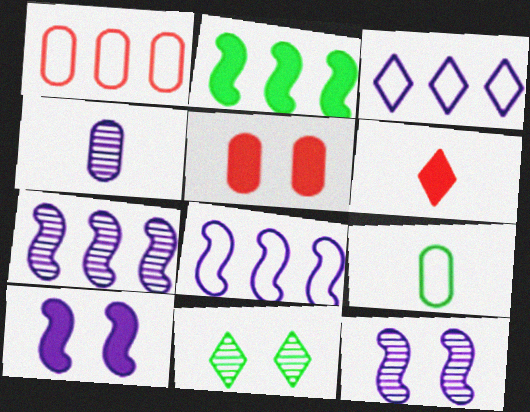[[2, 9, 11], 
[3, 4, 10], 
[3, 6, 11]]